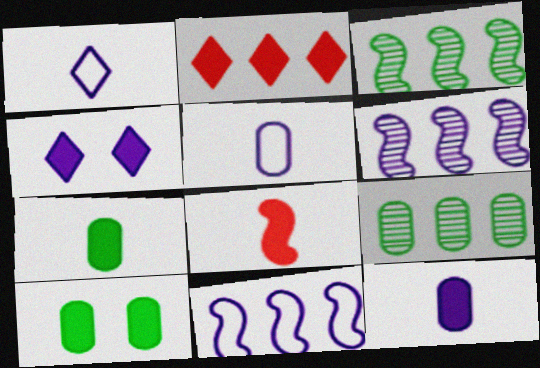[[2, 9, 11], 
[4, 5, 6]]